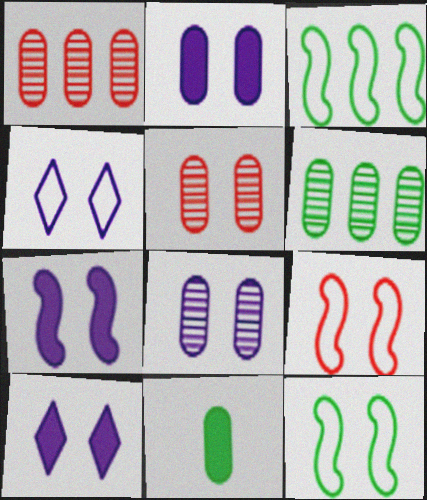[[2, 7, 10], 
[4, 7, 8], 
[5, 10, 12]]